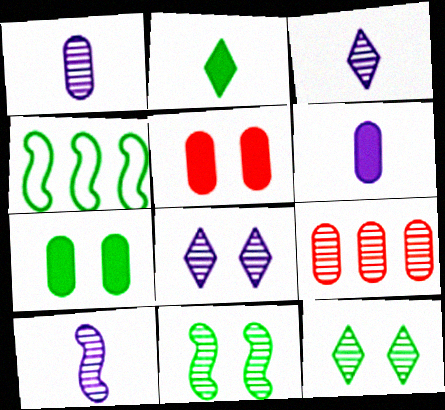[[1, 3, 10], 
[3, 4, 5], 
[3, 9, 11], 
[9, 10, 12]]